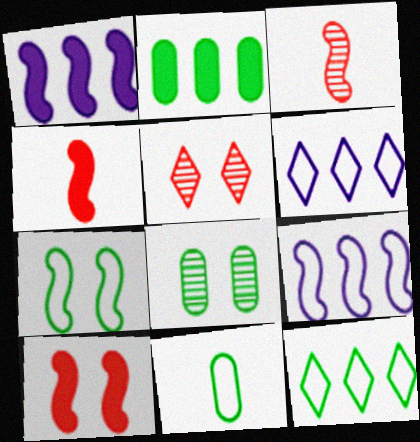[[1, 3, 7], 
[1, 5, 11], 
[2, 8, 11], 
[4, 6, 8], 
[7, 11, 12]]